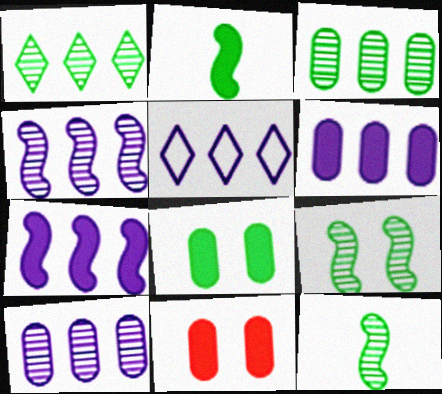[[4, 5, 6], 
[5, 7, 10], 
[5, 11, 12]]